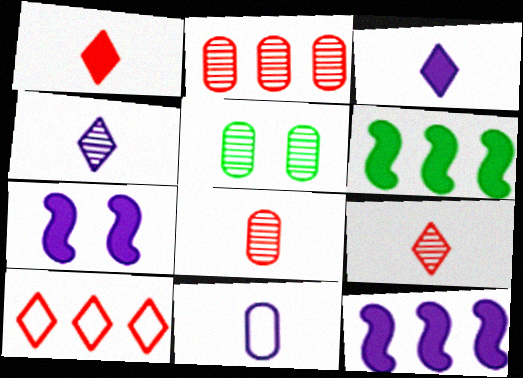[]